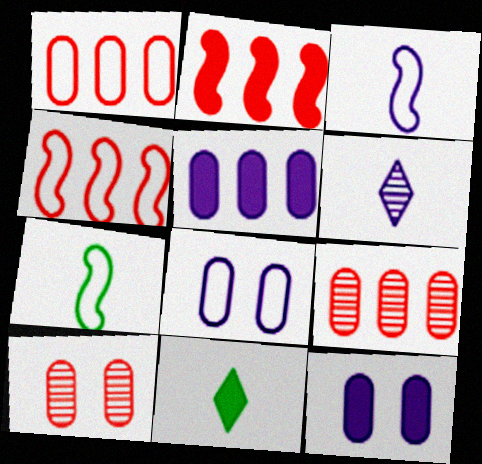[[2, 11, 12]]